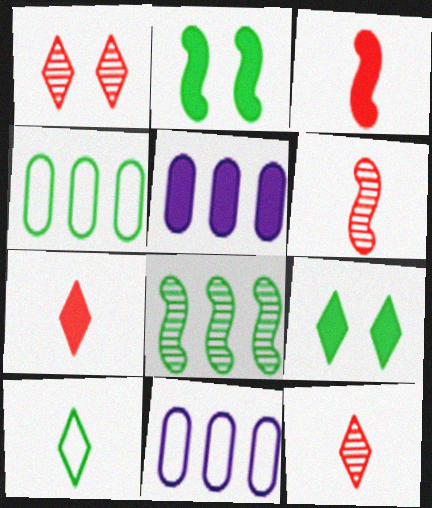[[2, 5, 7], 
[2, 11, 12], 
[3, 5, 9], 
[6, 9, 11]]